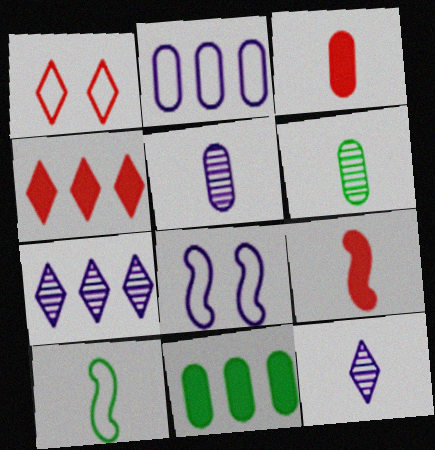[[1, 2, 10], 
[3, 10, 12], 
[4, 6, 8]]